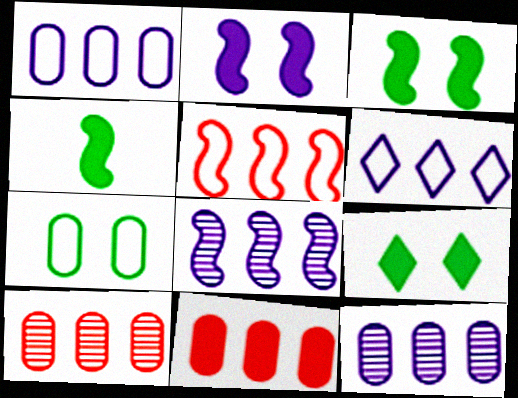[]